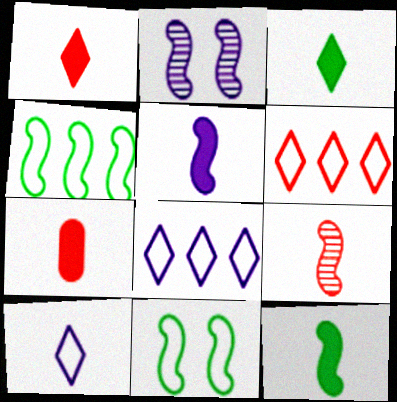[[3, 5, 7]]